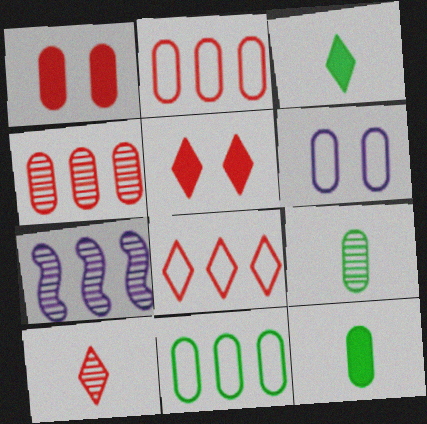[[4, 6, 12], 
[5, 8, 10]]